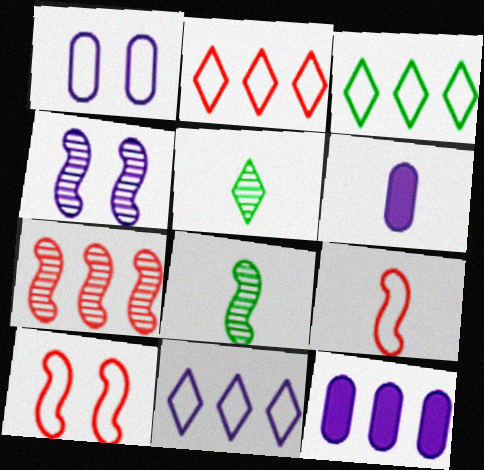[[1, 3, 9], 
[2, 3, 11], 
[3, 7, 12], 
[4, 6, 11], 
[4, 7, 8], 
[5, 6, 9], 
[5, 10, 12]]